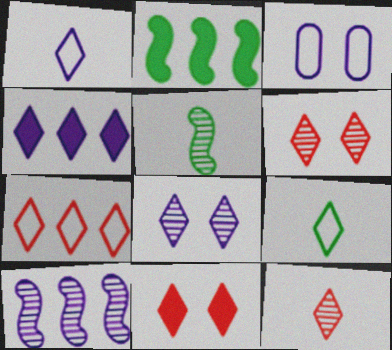[[1, 4, 8], 
[2, 3, 12], 
[4, 6, 9], 
[7, 11, 12]]